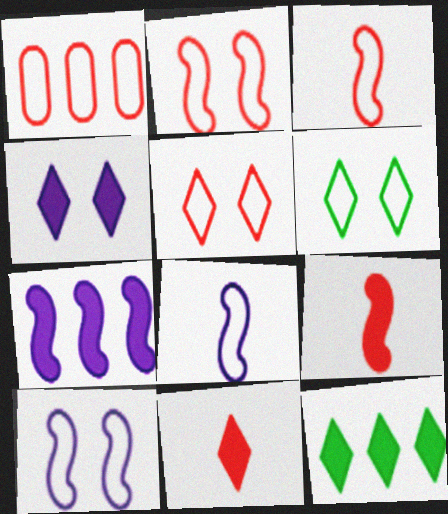[[1, 3, 5], 
[1, 6, 8], 
[4, 11, 12]]